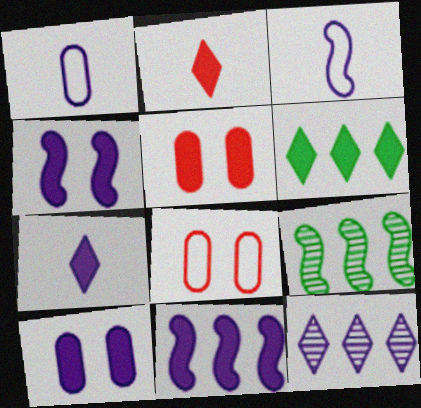[[1, 4, 12], 
[3, 10, 12], 
[7, 8, 9], 
[7, 10, 11]]